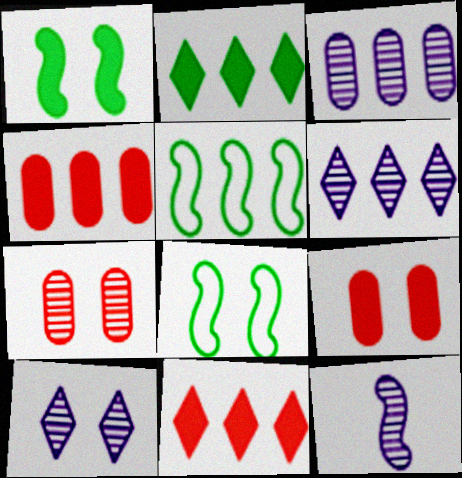[[3, 5, 11], 
[3, 10, 12], 
[4, 5, 6], 
[8, 9, 10]]